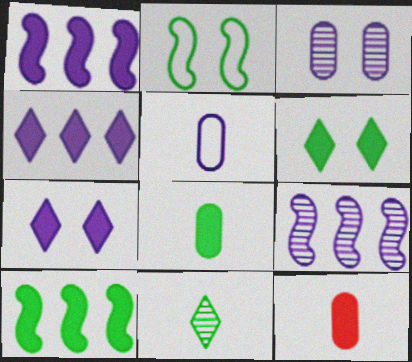[[1, 6, 12], 
[5, 7, 9], 
[6, 8, 10], 
[7, 10, 12]]